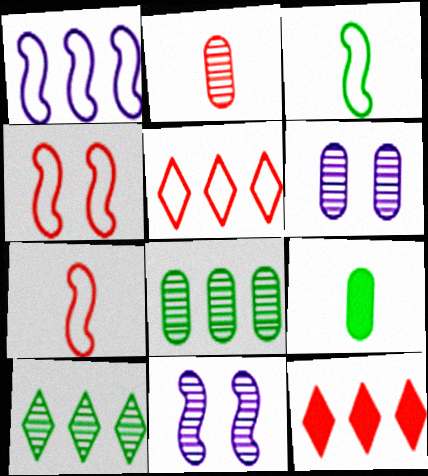[[1, 3, 4], 
[1, 8, 12], 
[2, 4, 12], 
[2, 6, 8], 
[2, 10, 11], 
[3, 6, 12], 
[5, 9, 11]]